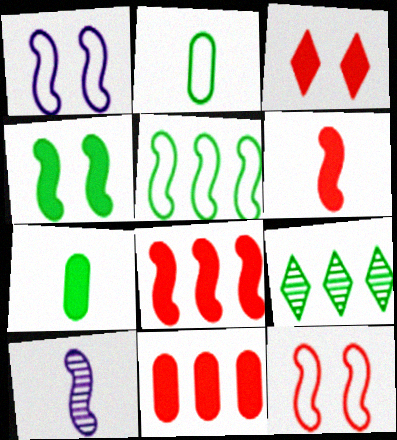[[2, 4, 9], 
[3, 6, 11]]